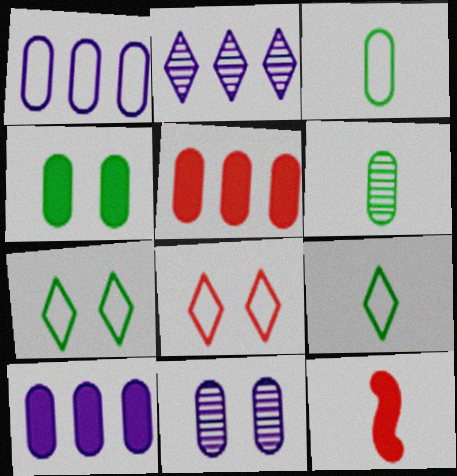[[3, 5, 11]]